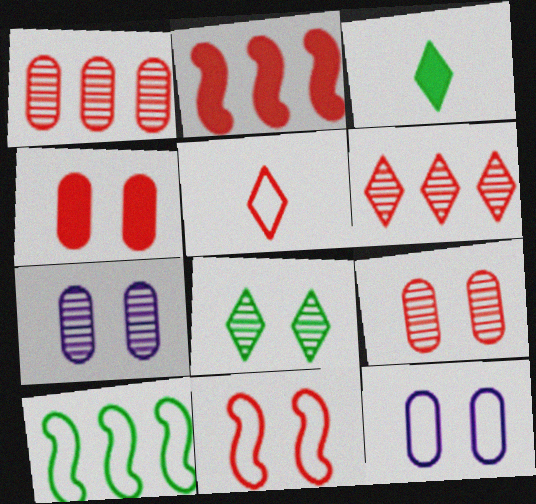[[2, 5, 9], 
[5, 10, 12]]